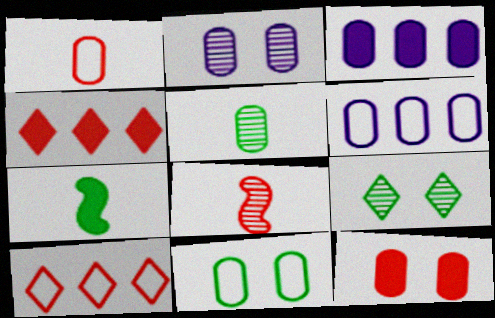[[1, 6, 11], 
[2, 7, 10], 
[2, 11, 12], 
[5, 6, 12], 
[8, 10, 12]]